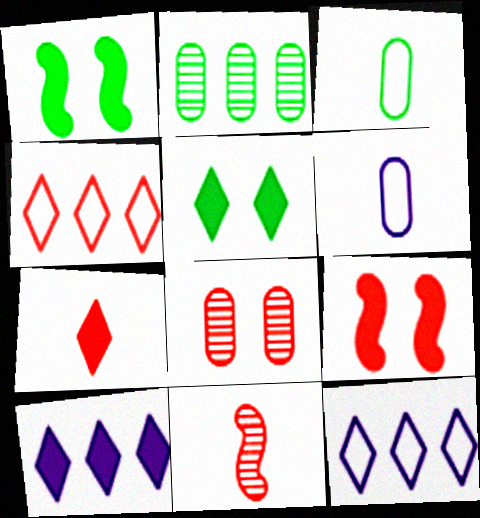[[5, 7, 10]]